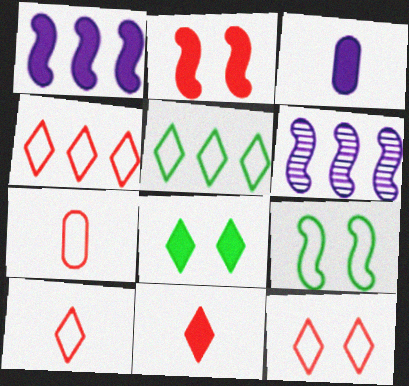[[4, 10, 12], 
[6, 7, 8]]